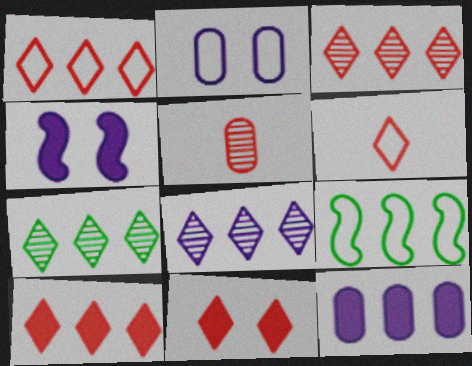[[1, 3, 10], 
[2, 6, 9], 
[3, 6, 11], 
[3, 7, 8], 
[3, 9, 12]]